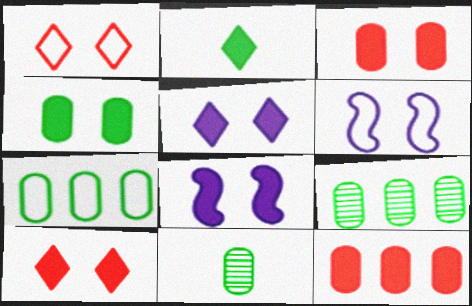[[2, 8, 12], 
[4, 7, 11], 
[4, 8, 10]]